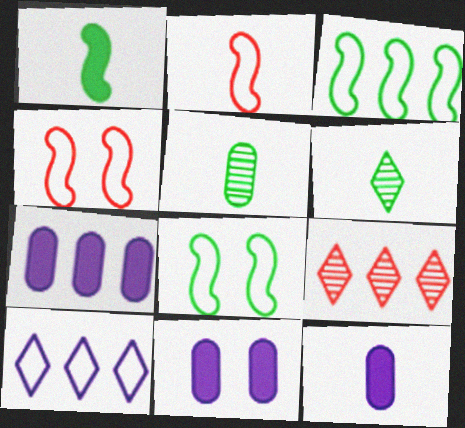[[2, 6, 12], 
[3, 7, 9], 
[4, 6, 7], 
[7, 11, 12], 
[8, 9, 12]]